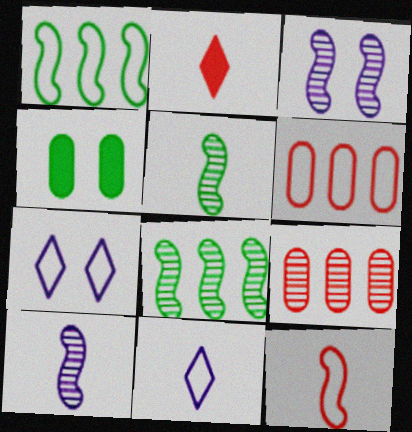[]